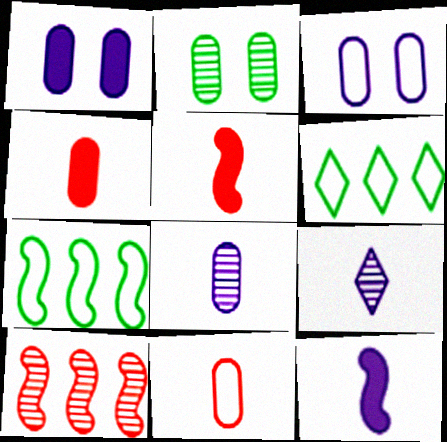[[2, 9, 10]]